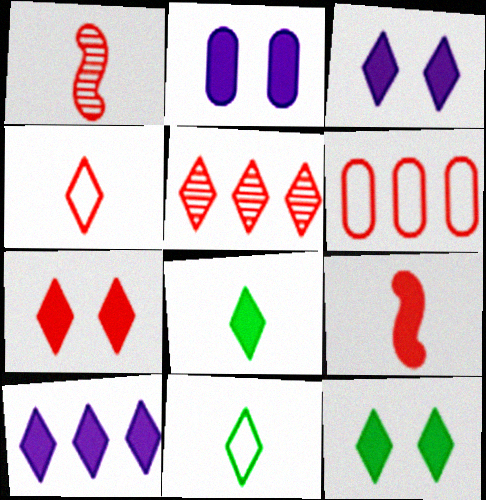[[1, 6, 7], 
[3, 5, 11], 
[3, 7, 12], 
[4, 5, 7], 
[7, 8, 10]]